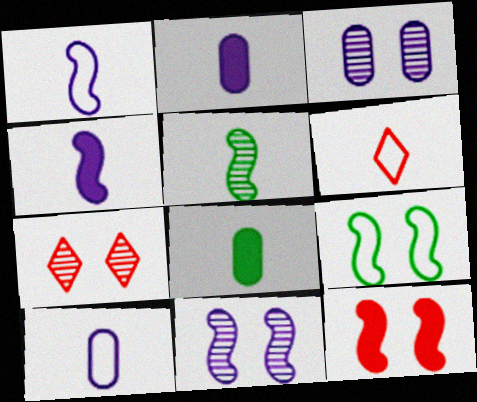[[2, 5, 6], 
[9, 11, 12]]